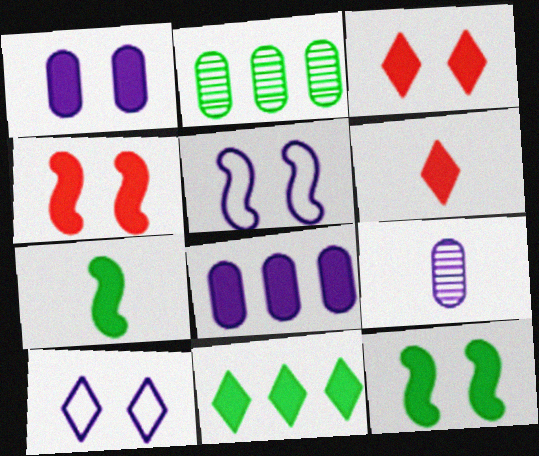[[1, 3, 12], 
[2, 5, 6], 
[3, 7, 8], 
[6, 8, 12]]